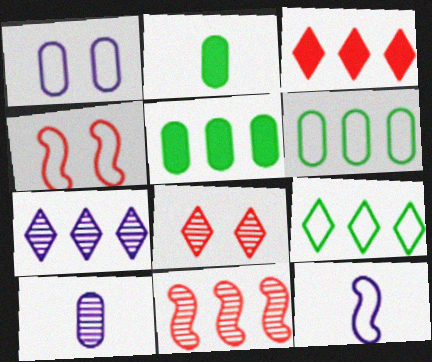[[2, 4, 7], 
[3, 7, 9], 
[5, 8, 12]]